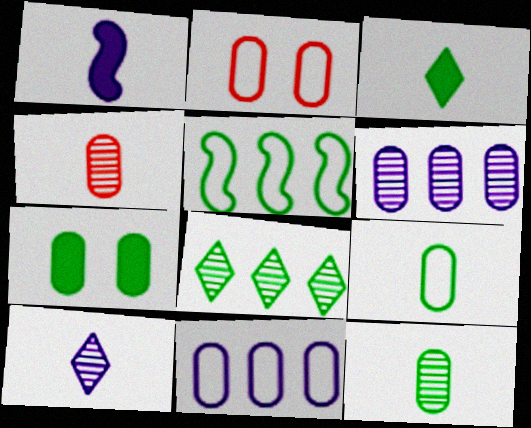[[1, 2, 8], 
[2, 9, 11], 
[4, 7, 11]]